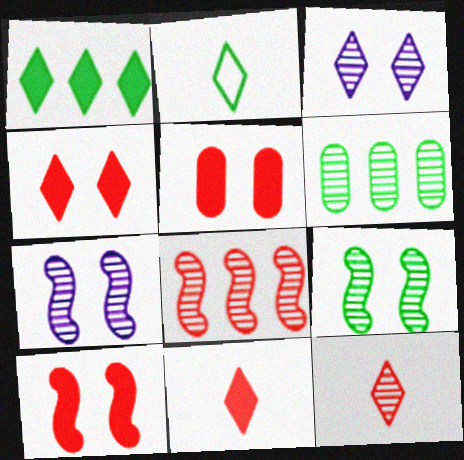[[4, 5, 10], 
[6, 7, 12]]